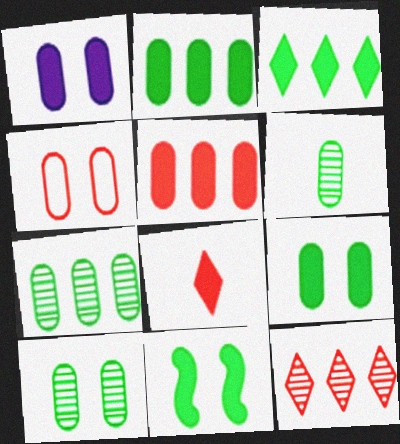[[1, 4, 10], 
[6, 7, 10]]